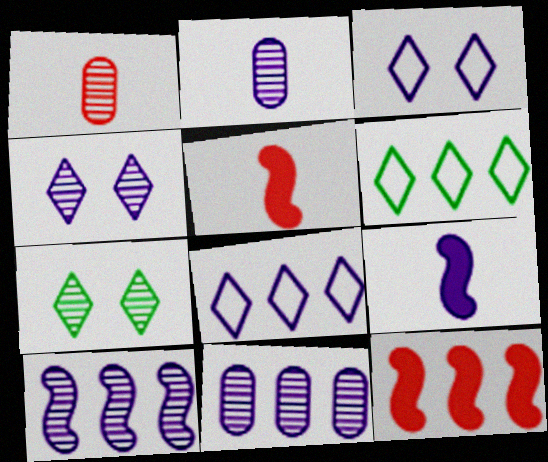[[1, 7, 10], 
[2, 4, 10], 
[3, 9, 11], 
[6, 11, 12]]